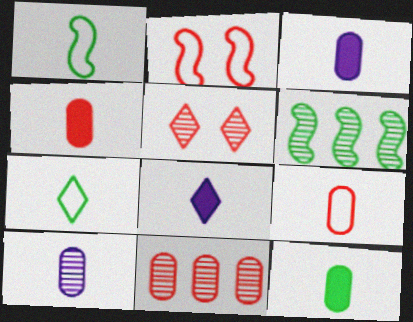[[3, 4, 12], 
[5, 6, 10], 
[9, 10, 12]]